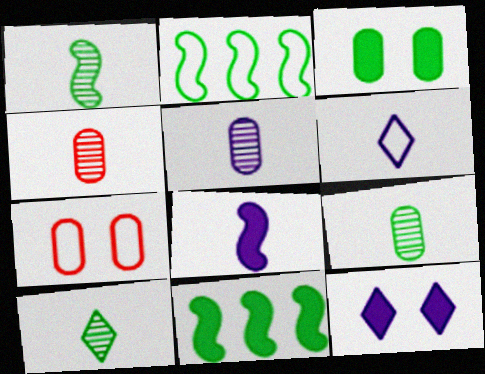[[1, 9, 10], 
[2, 3, 10], 
[2, 4, 12], 
[2, 6, 7], 
[4, 5, 9], 
[5, 6, 8]]